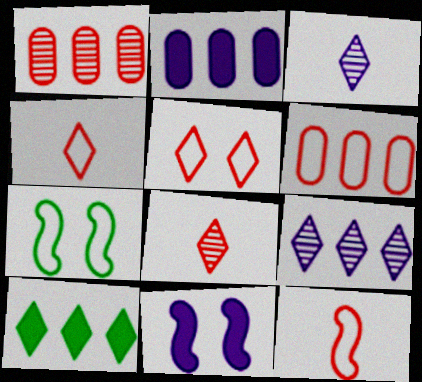[[2, 7, 8], 
[3, 5, 10], 
[5, 6, 12]]